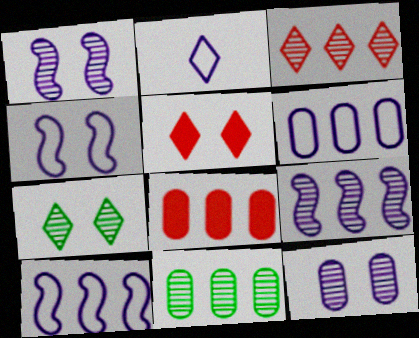[[2, 4, 6], 
[3, 9, 11], 
[6, 8, 11]]